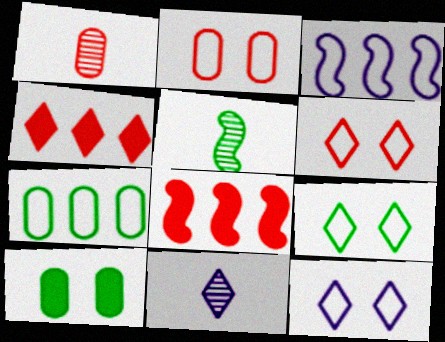[[1, 5, 11], 
[1, 6, 8], 
[4, 9, 11], 
[6, 9, 12]]